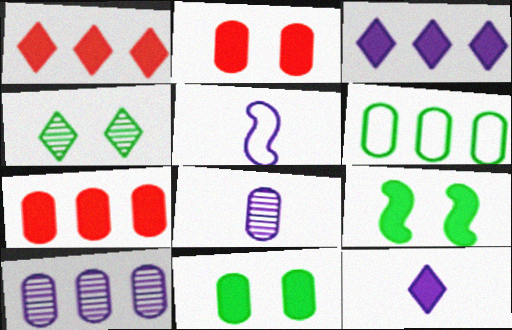[[2, 6, 8], 
[4, 5, 7], 
[5, 8, 12], 
[6, 7, 10], 
[7, 9, 12]]